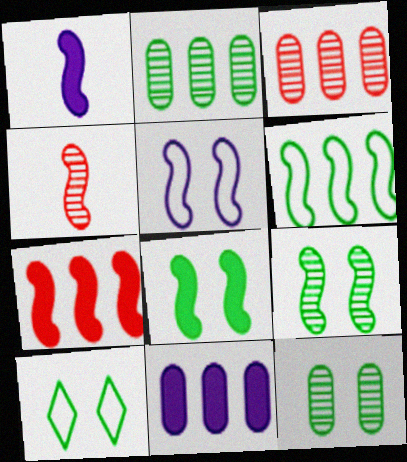[[1, 3, 10], 
[1, 7, 8], 
[4, 10, 11], 
[8, 10, 12]]